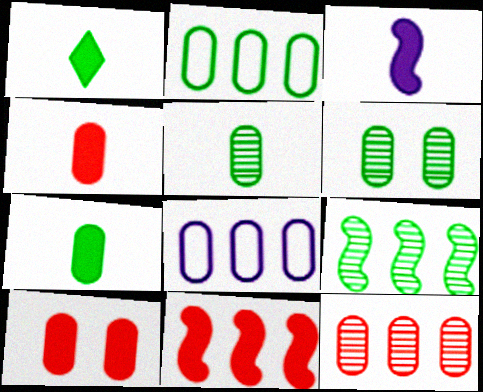[[1, 3, 4], 
[2, 6, 7], 
[4, 6, 8], 
[5, 8, 10]]